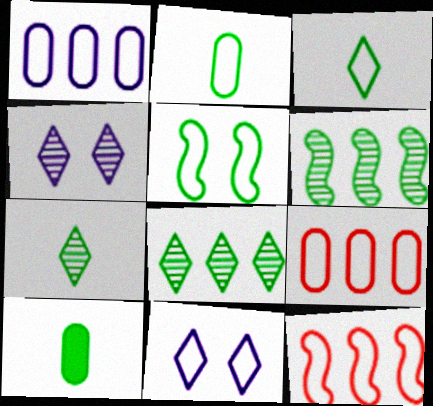[[2, 11, 12], 
[4, 10, 12], 
[5, 8, 10]]